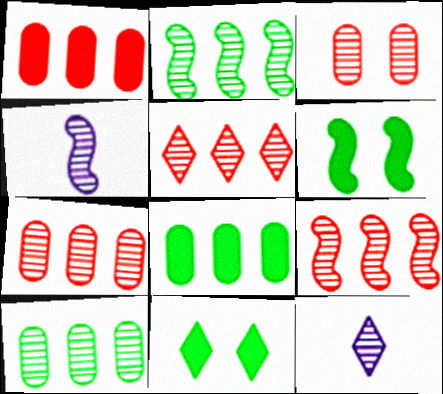[[2, 3, 12], 
[5, 7, 9]]